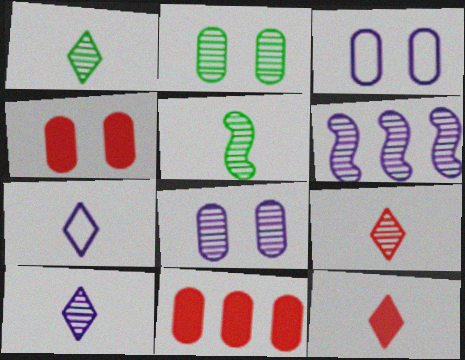[[1, 7, 12], 
[1, 9, 10], 
[2, 3, 4], 
[2, 6, 9], 
[6, 8, 10]]